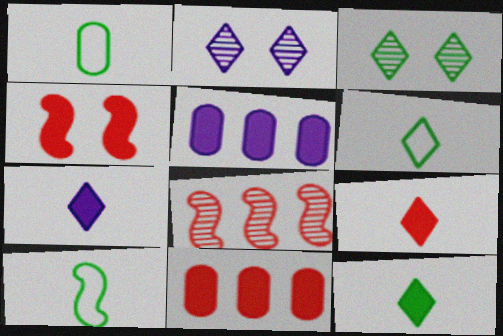[[1, 6, 10], 
[2, 10, 11], 
[4, 5, 12], 
[4, 9, 11], 
[7, 9, 12]]